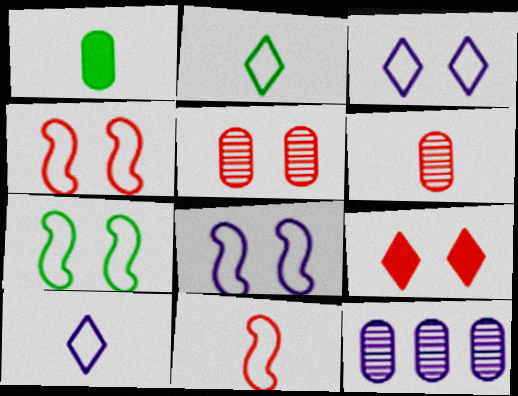[[4, 5, 9], 
[4, 7, 8]]